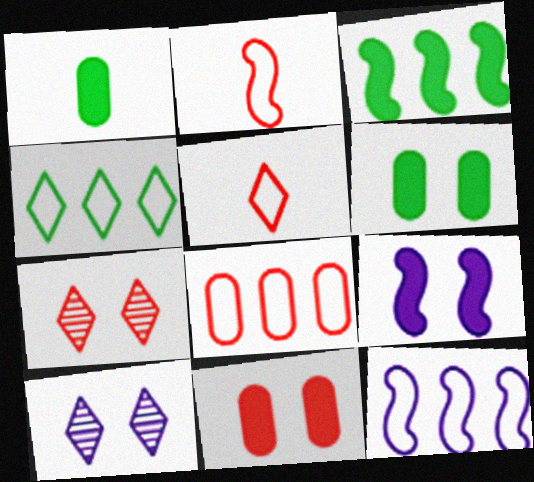[[1, 7, 12], 
[4, 8, 12]]